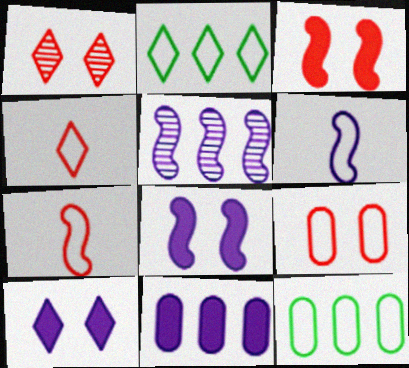[[1, 3, 9], 
[2, 6, 9], 
[5, 6, 8]]